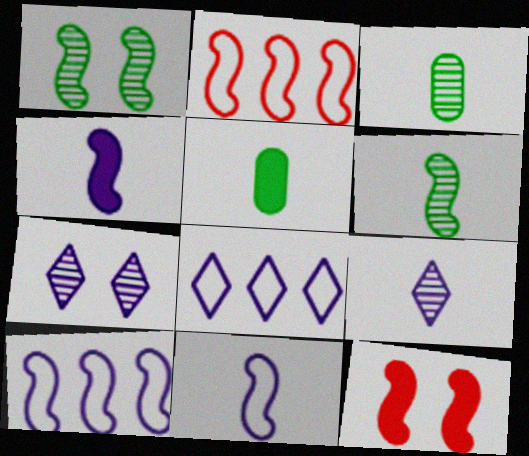[[1, 2, 4], 
[2, 5, 7], 
[3, 8, 12], 
[6, 10, 12]]